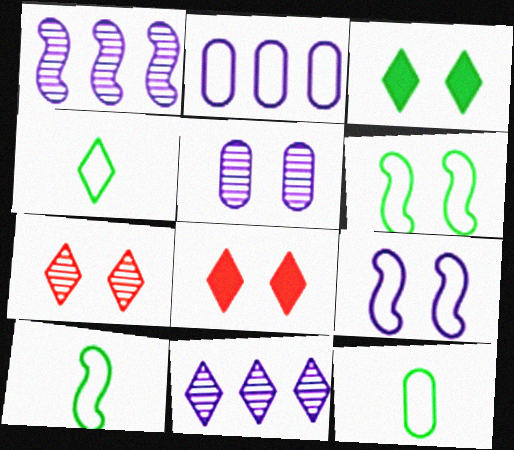[[1, 8, 12], 
[4, 8, 11], 
[4, 10, 12], 
[5, 6, 8]]